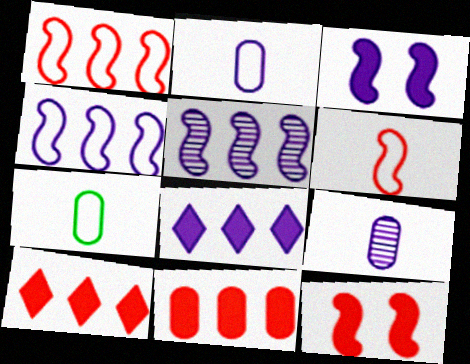[]